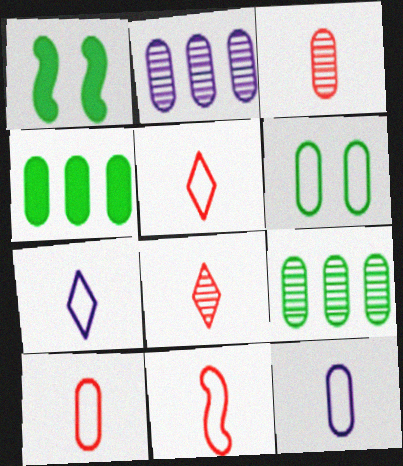[[1, 2, 5], 
[5, 10, 11]]